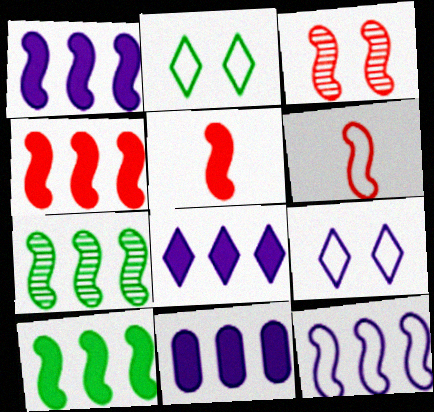[[1, 4, 10], 
[1, 8, 11], 
[3, 4, 6], 
[4, 7, 12]]